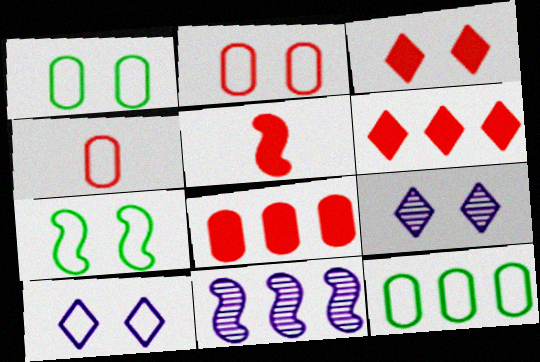[[2, 7, 10], 
[3, 5, 8], 
[5, 7, 11], 
[5, 9, 12], 
[6, 11, 12]]